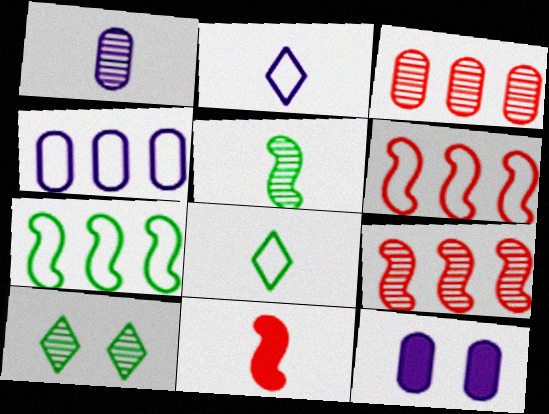[[1, 4, 12], 
[1, 8, 11], 
[1, 9, 10], 
[4, 10, 11], 
[8, 9, 12]]